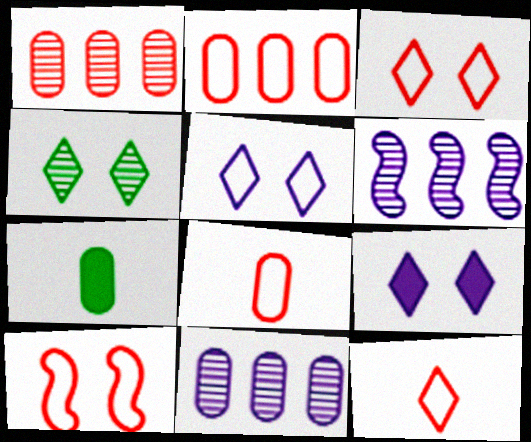[[2, 10, 12], 
[3, 4, 9], 
[3, 6, 7]]